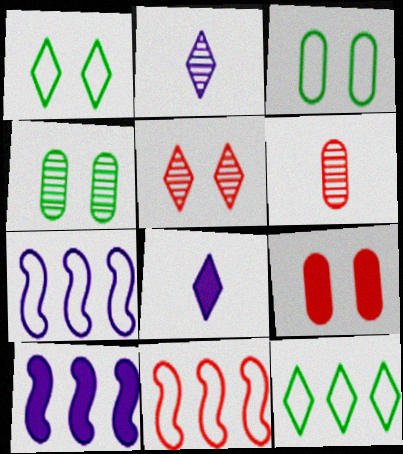[[1, 6, 10], 
[4, 8, 11], 
[5, 8, 12]]